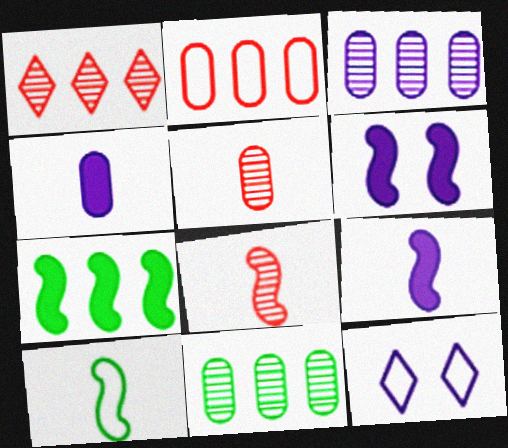[[2, 10, 12], 
[3, 9, 12], 
[5, 7, 12], 
[8, 9, 10]]